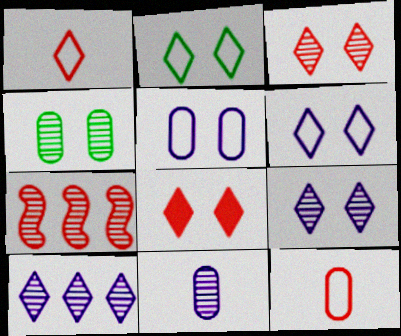[[2, 8, 9], 
[7, 8, 12]]